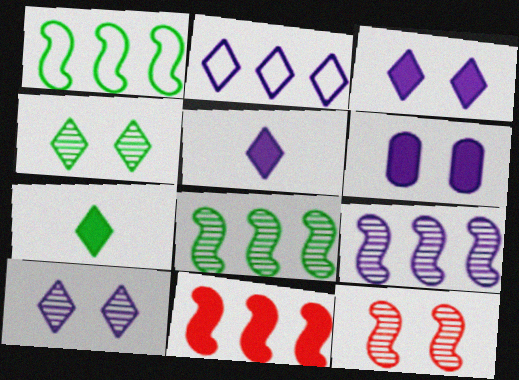[[1, 9, 11], 
[2, 5, 10], 
[6, 7, 11]]